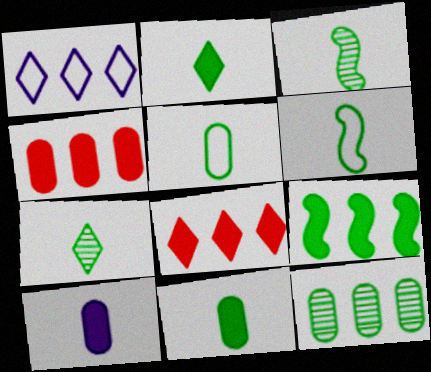[[2, 3, 5], 
[6, 7, 11]]